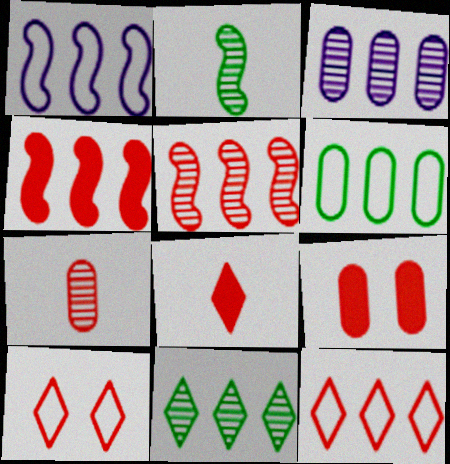[[1, 6, 12], 
[3, 5, 11], 
[4, 7, 10], 
[4, 8, 9]]